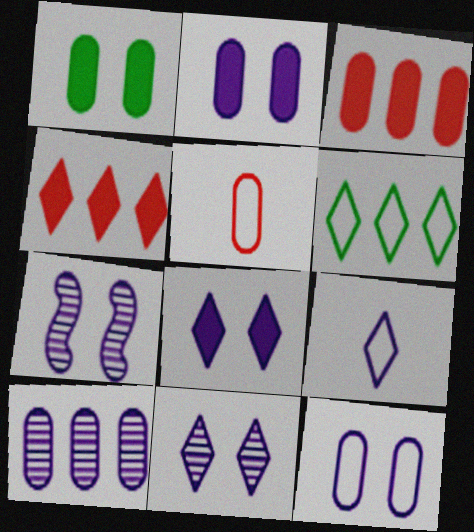[[1, 5, 10], 
[7, 8, 12]]